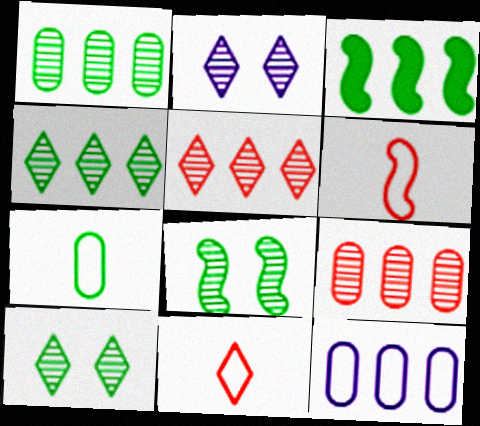[[3, 5, 12], 
[3, 7, 10]]